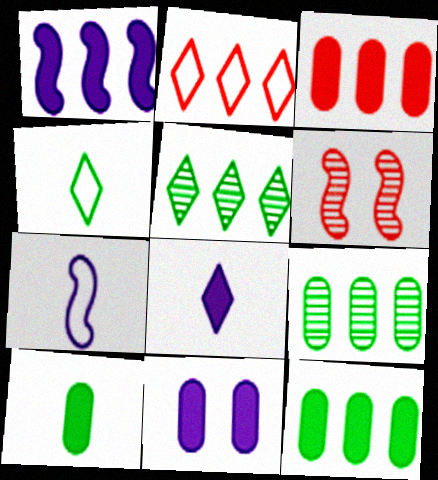[[1, 2, 9], 
[1, 8, 11], 
[3, 10, 11]]